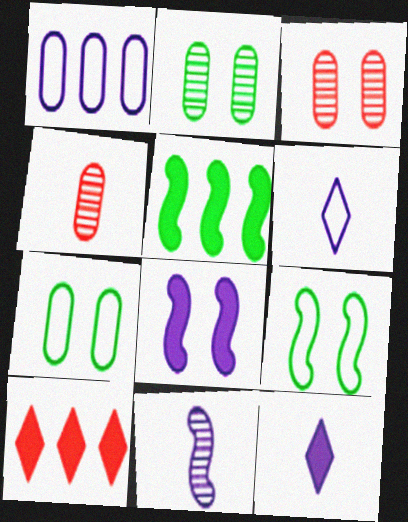[[3, 5, 6], 
[7, 10, 11]]